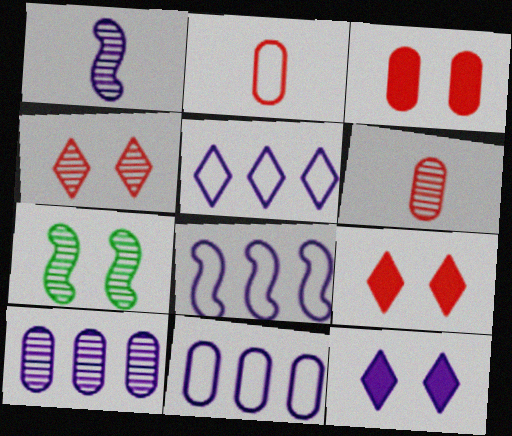[[1, 11, 12], 
[5, 8, 11]]